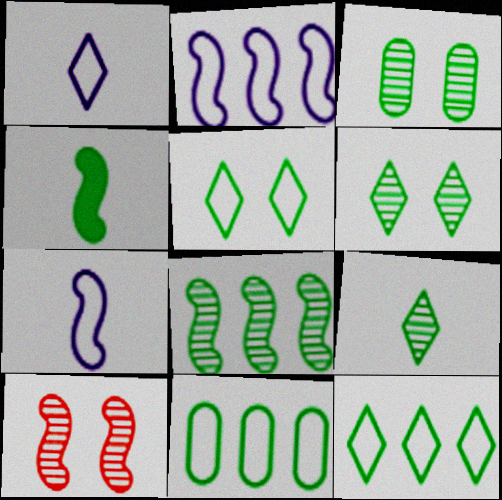[[2, 4, 10], 
[3, 4, 12], 
[3, 8, 9], 
[4, 6, 11]]